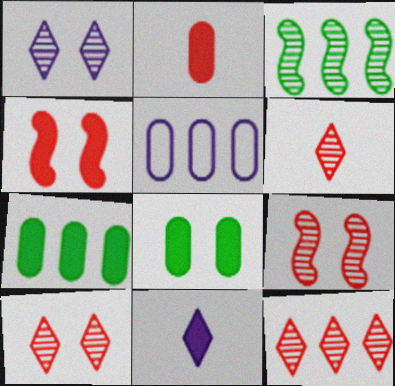[[4, 7, 11], 
[6, 10, 12]]